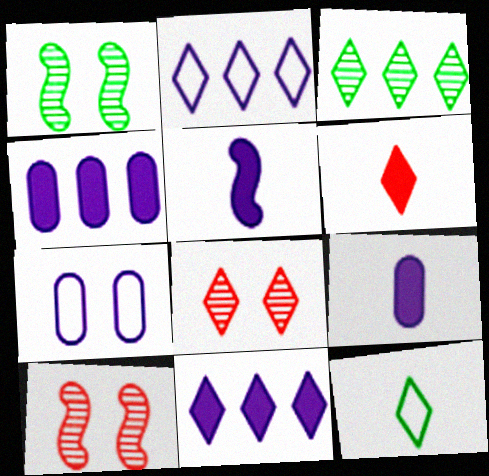[[4, 10, 12], 
[8, 11, 12]]